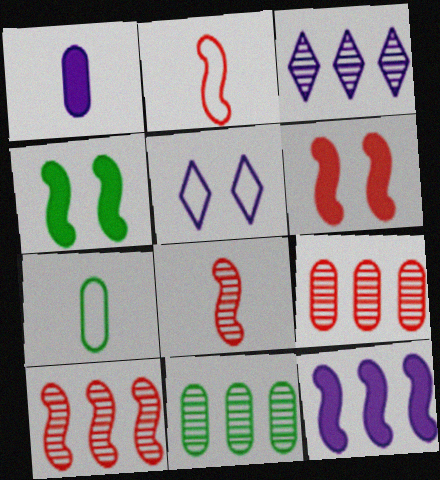[[2, 6, 10], 
[3, 6, 7], 
[3, 10, 11]]